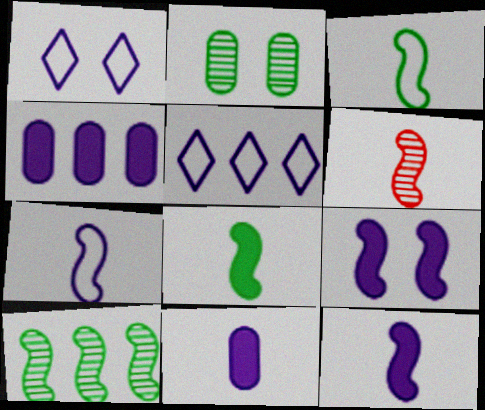[[3, 6, 12], 
[6, 7, 8]]